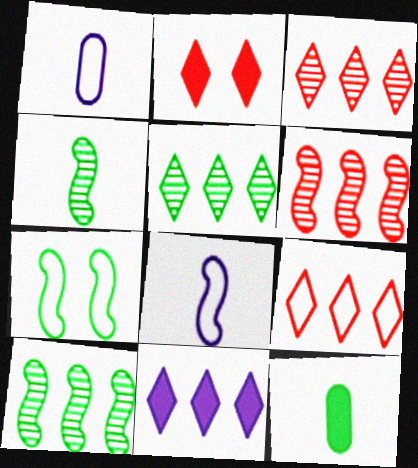[[1, 2, 10], 
[1, 7, 9], 
[5, 7, 12], 
[5, 9, 11]]